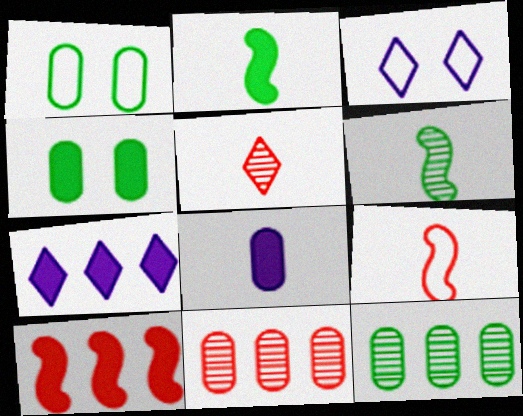[[1, 8, 11], 
[2, 3, 11]]